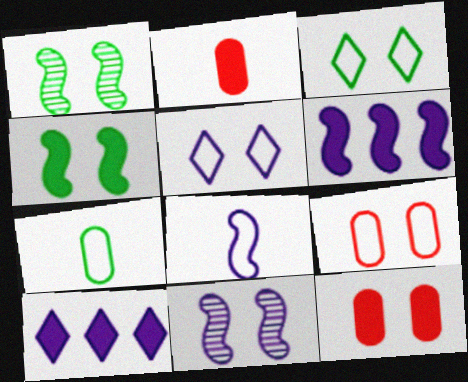[[1, 5, 12], 
[2, 4, 10], 
[3, 11, 12], 
[6, 8, 11]]